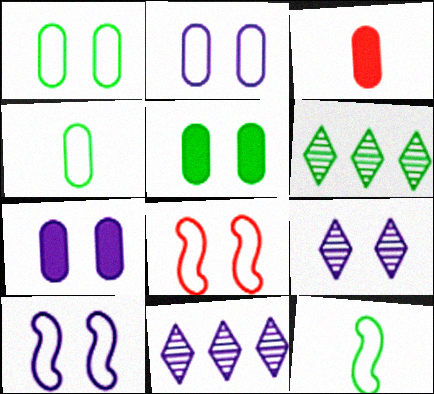[[3, 6, 10], 
[5, 6, 12], 
[5, 8, 9], 
[7, 9, 10]]